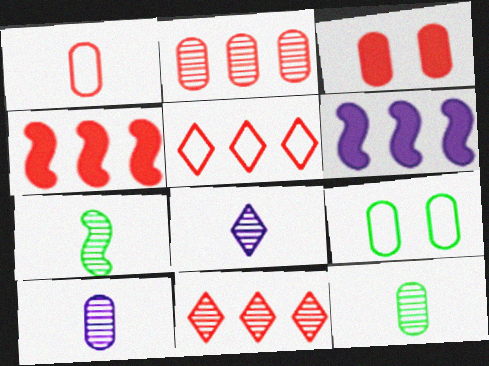[[1, 2, 3], 
[2, 4, 5], 
[4, 8, 9]]